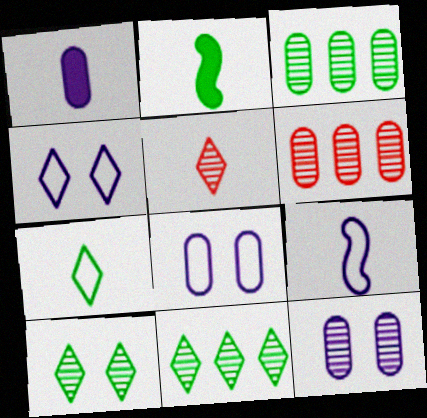[[2, 4, 6]]